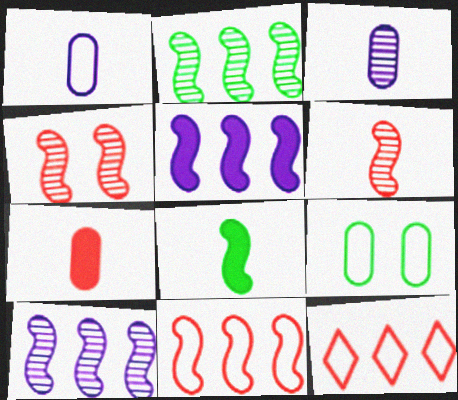[[2, 5, 11], 
[4, 7, 12]]